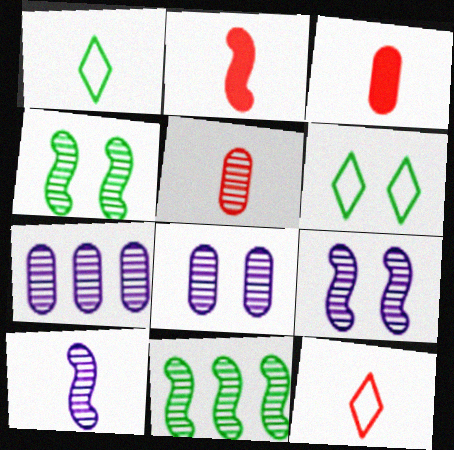[[1, 3, 10], 
[2, 5, 12], 
[2, 6, 7]]